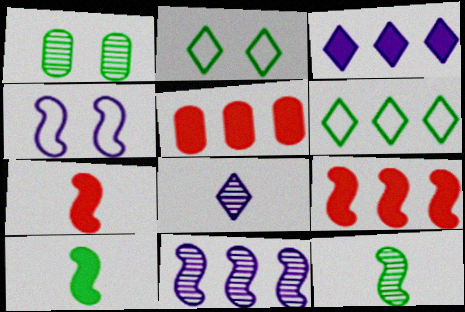[[1, 6, 10], 
[4, 9, 12], 
[5, 6, 11]]